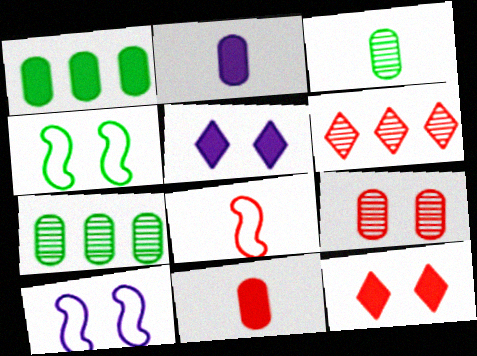[[2, 4, 6], 
[4, 5, 9], 
[5, 7, 8]]